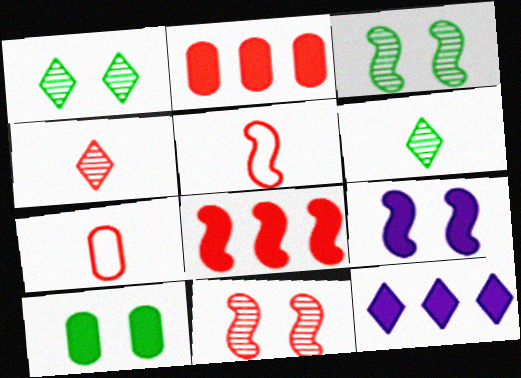[[3, 7, 12], 
[5, 8, 11]]